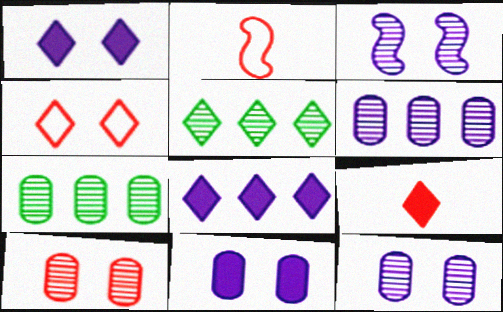[[1, 2, 7], 
[2, 5, 11]]